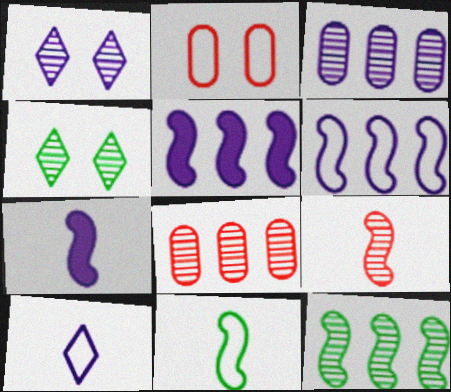[[3, 4, 9], 
[7, 9, 11]]